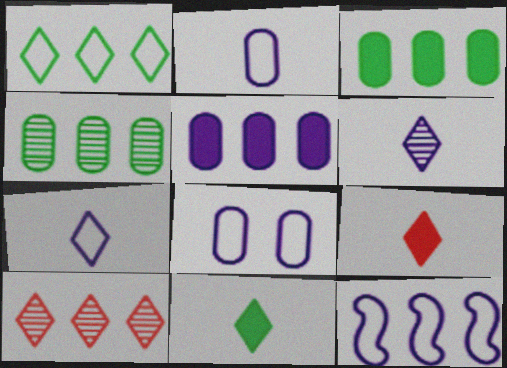[[3, 10, 12], 
[7, 8, 12]]